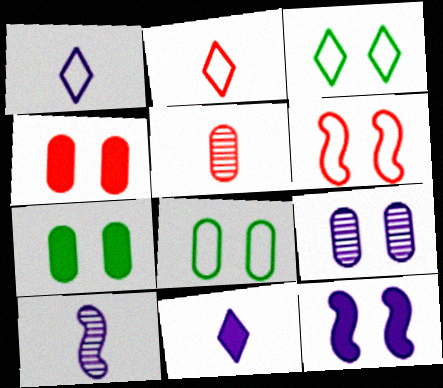[[4, 8, 9]]